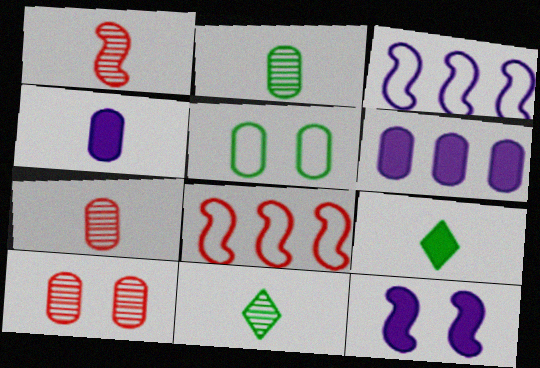[[3, 9, 10], 
[5, 6, 7]]